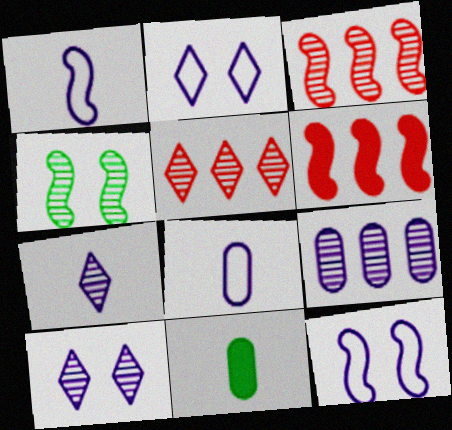[[1, 4, 6], 
[2, 3, 11], 
[5, 11, 12]]